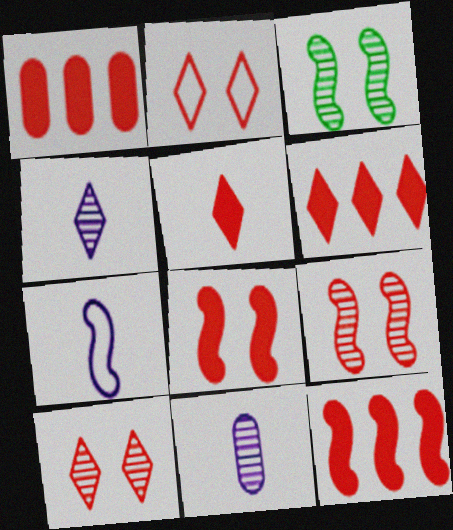[[1, 5, 8], 
[1, 6, 12], 
[3, 7, 12]]